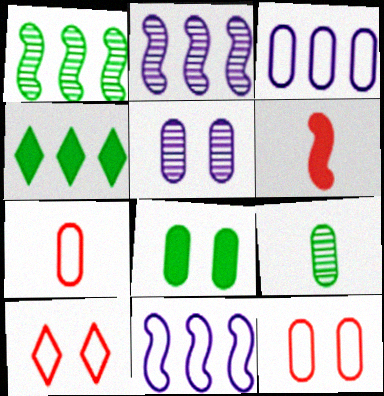[[5, 8, 12]]